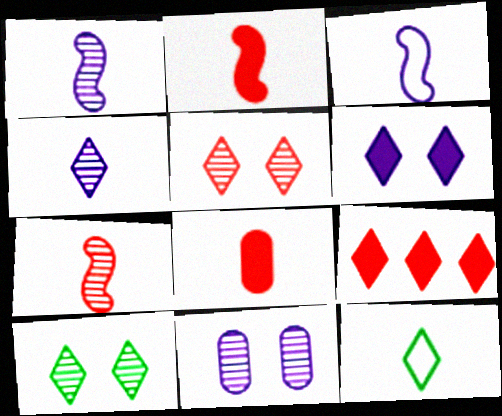[[1, 8, 12]]